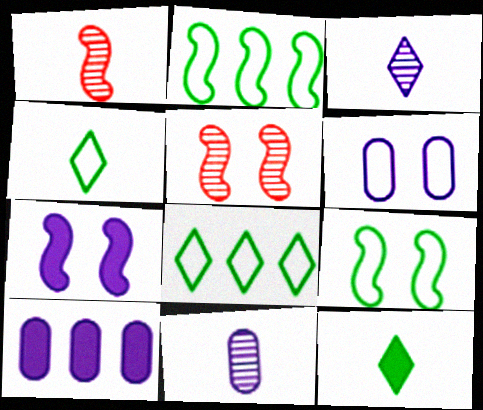[[1, 2, 7], 
[4, 5, 10], 
[5, 7, 9], 
[6, 10, 11]]